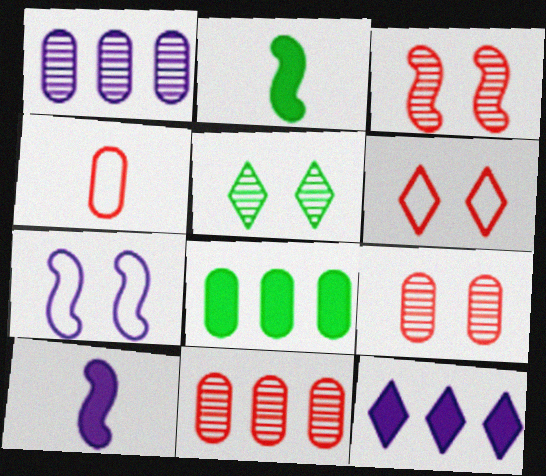[[1, 2, 6]]